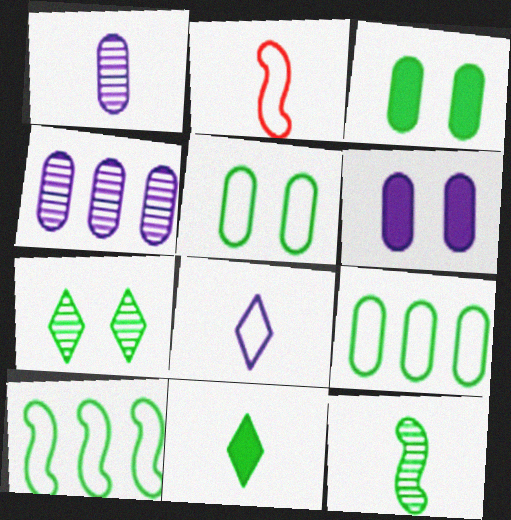[[1, 2, 11]]